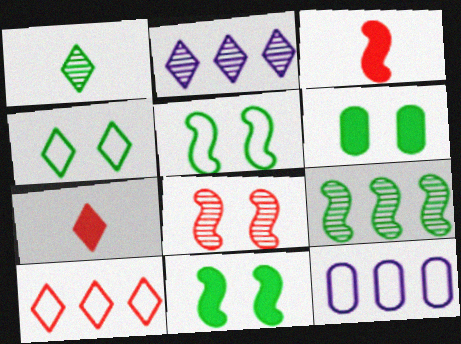[[2, 4, 7]]